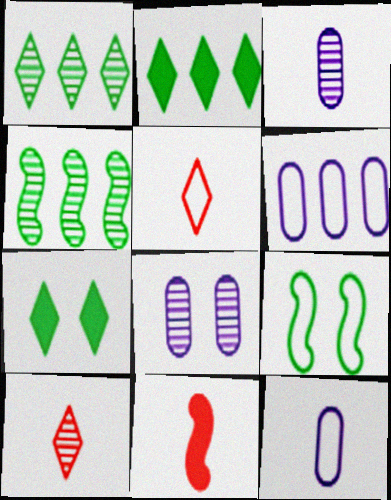[[4, 8, 10], 
[5, 6, 9]]